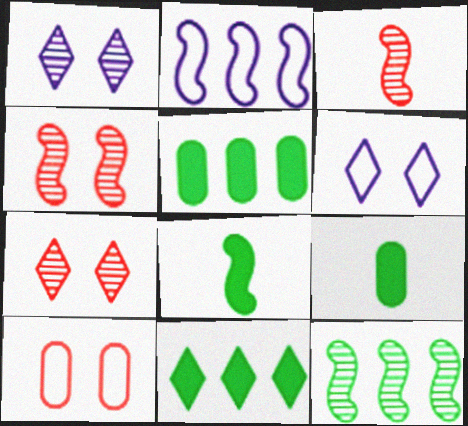[[2, 4, 8], 
[2, 7, 9], 
[3, 5, 6]]